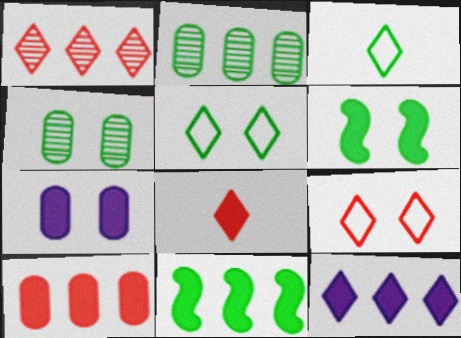[[1, 8, 9], 
[2, 3, 6], 
[3, 4, 11], 
[4, 5, 6], 
[7, 8, 11], 
[10, 11, 12]]